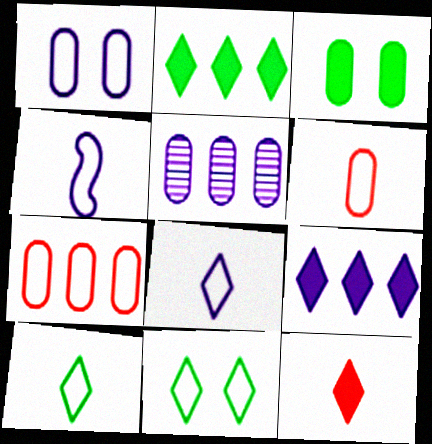[[3, 5, 6], 
[4, 6, 10], 
[4, 7, 11]]